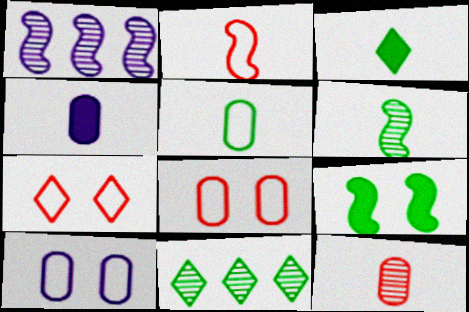[[1, 2, 9], 
[1, 3, 8], 
[3, 5, 6], 
[4, 5, 12], 
[5, 9, 11]]